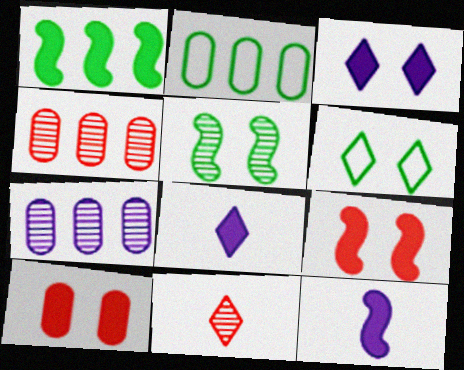[[1, 8, 10], 
[1, 9, 12], 
[4, 6, 12], 
[5, 7, 11]]